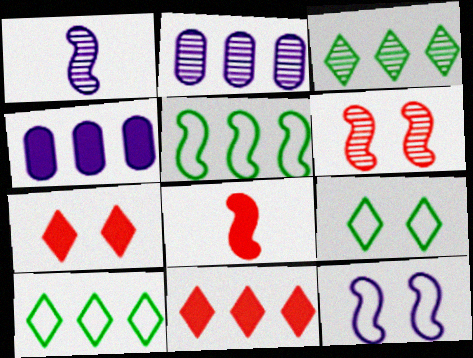[[2, 5, 11], 
[2, 8, 9]]